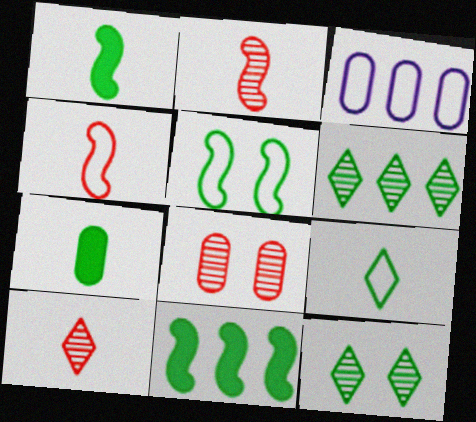[[3, 7, 8], 
[5, 6, 7]]